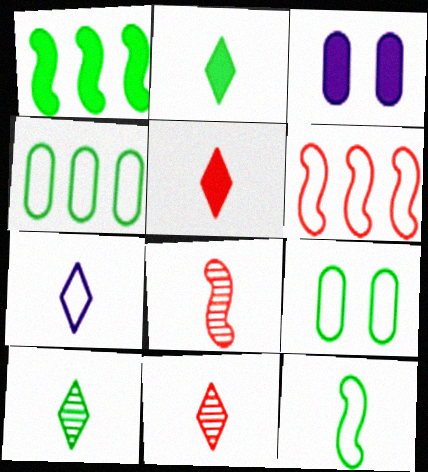[[1, 3, 5], 
[1, 9, 10], 
[2, 7, 11], 
[3, 6, 10], 
[5, 7, 10], 
[6, 7, 9]]